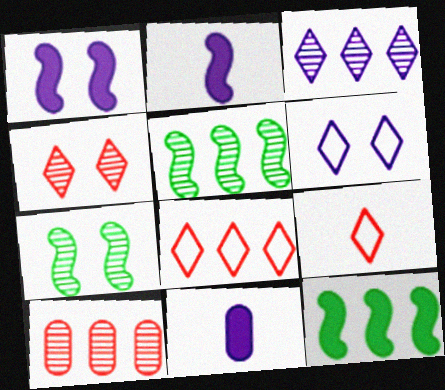[[3, 5, 10], 
[7, 8, 11]]